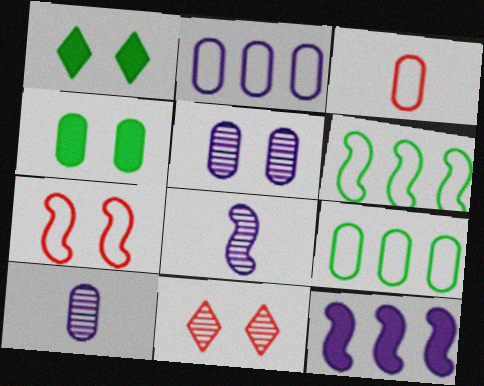[[1, 5, 7]]